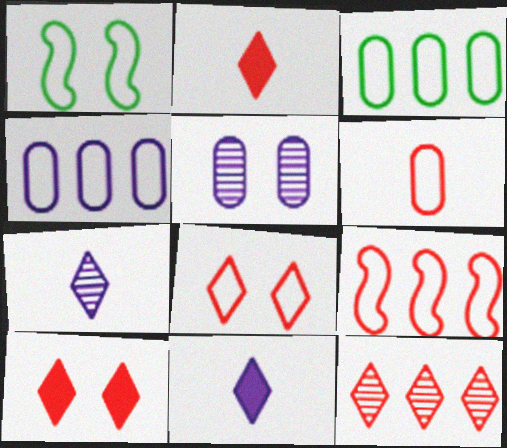[[1, 5, 10], 
[2, 8, 12], 
[6, 8, 9]]